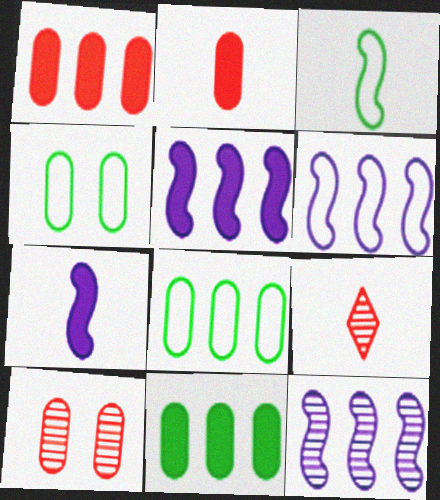[[4, 5, 9], 
[5, 6, 12]]